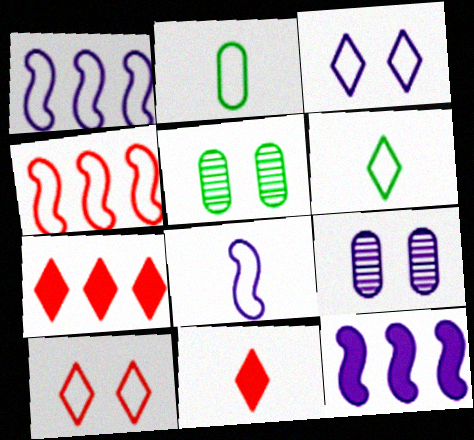[[1, 2, 10], 
[1, 5, 11], 
[2, 3, 4], 
[5, 7, 8]]